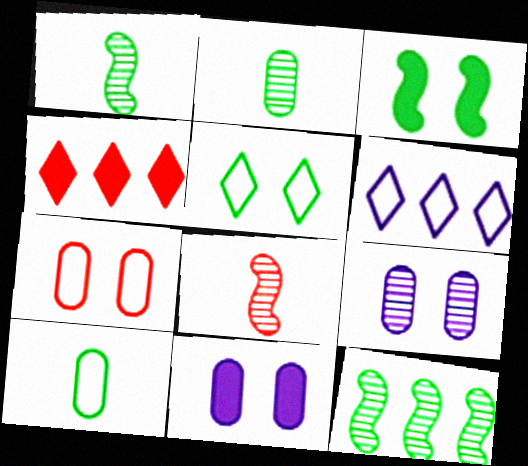[[4, 7, 8]]